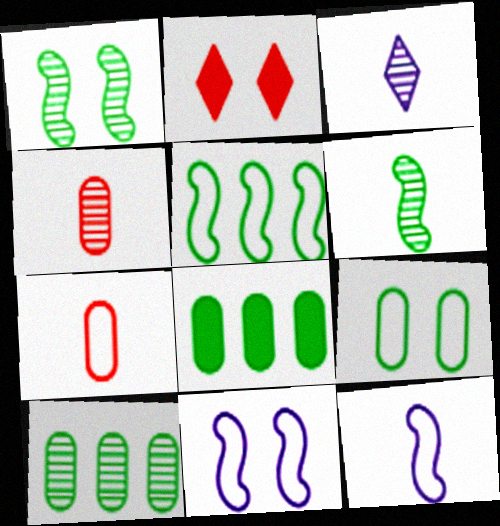[[2, 10, 12], 
[3, 4, 6]]